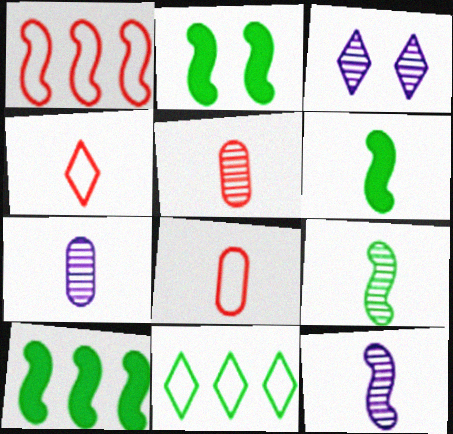[[1, 2, 12], 
[2, 6, 10], 
[3, 8, 10], 
[4, 6, 7]]